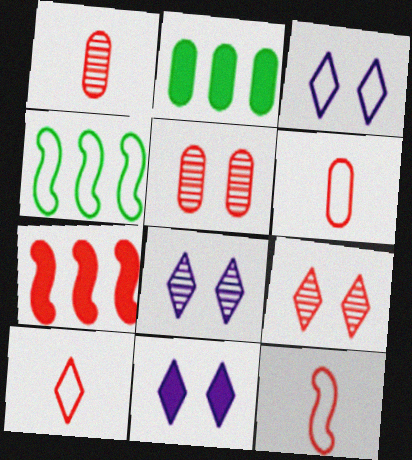[[1, 4, 11], 
[2, 8, 12], 
[3, 4, 6], 
[3, 8, 11], 
[5, 7, 10], 
[6, 7, 9], 
[6, 10, 12]]